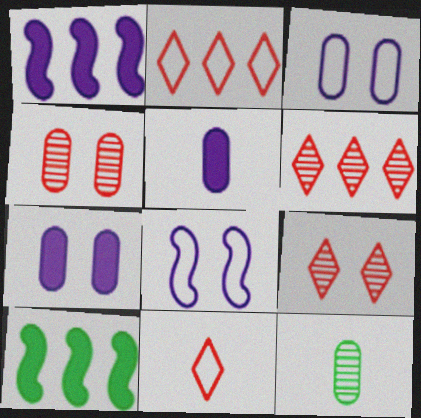[]